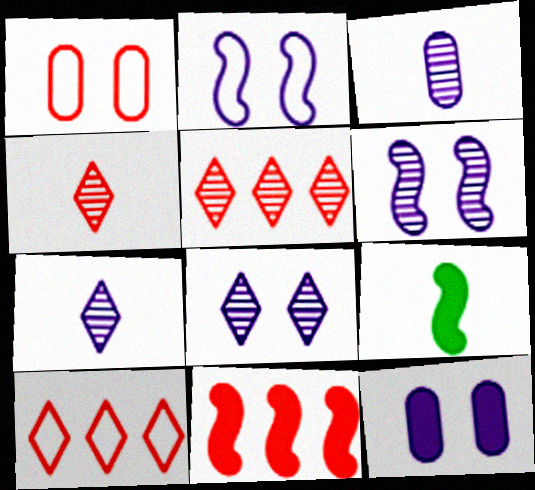[[1, 4, 11], 
[2, 8, 12]]